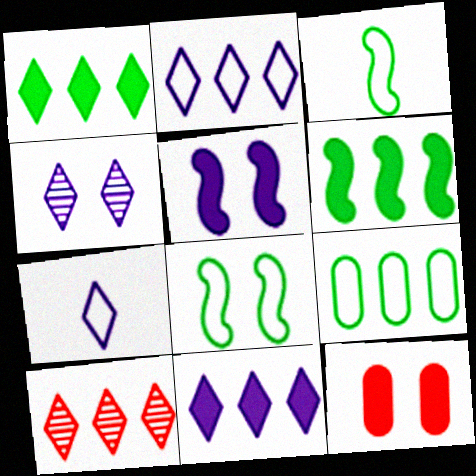[[1, 2, 10], 
[4, 7, 11], 
[4, 8, 12]]